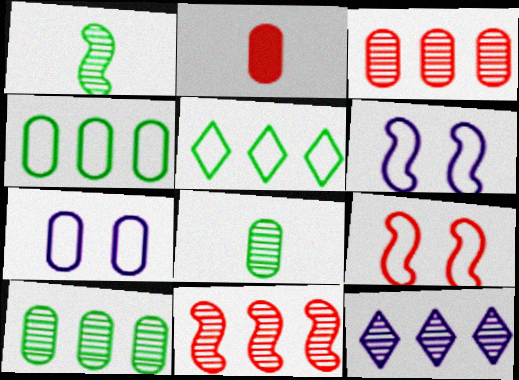[[2, 7, 10], 
[10, 11, 12]]